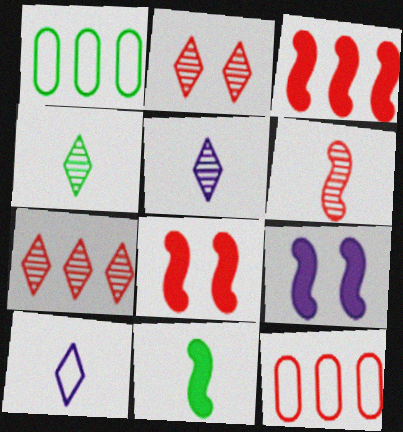[[1, 5, 8], 
[3, 7, 12], 
[3, 9, 11], 
[4, 9, 12]]